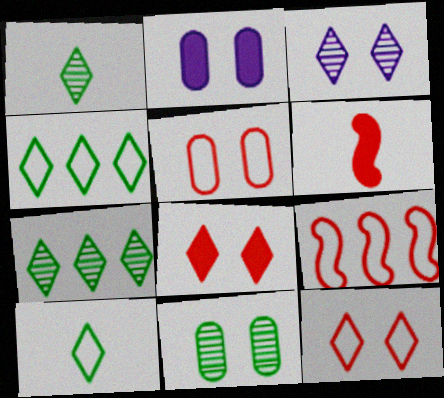[[1, 2, 9], 
[2, 5, 11]]